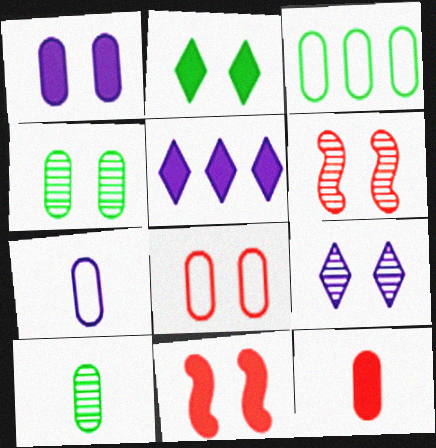[[1, 2, 11], 
[1, 4, 8], 
[3, 7, 8], 
[4, 6, 9], 
[7, 10, 12]]